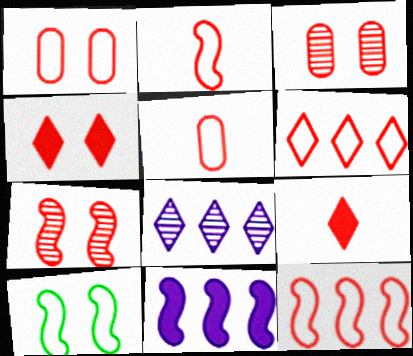[[1, 2, 6], 
[1, 4, 7], 
[3, 9, 12]]